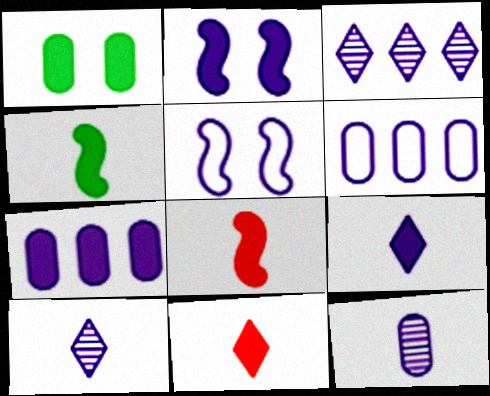[[2, 6, 10], 
[2, 7, 9], 
[5, 7, 10]]